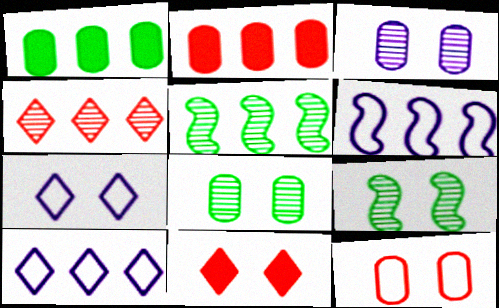[[1, 4, 6], 
[2, 5, 10]]